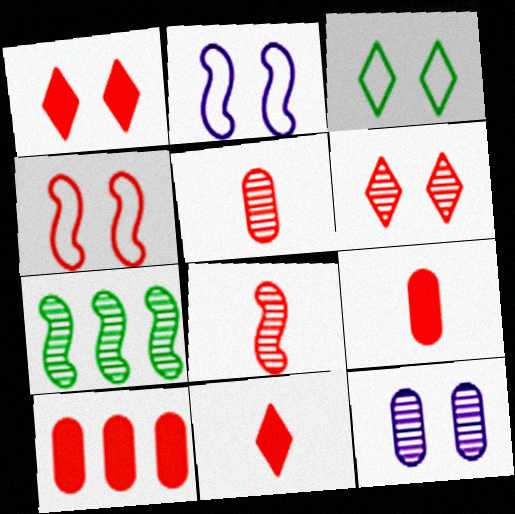[]